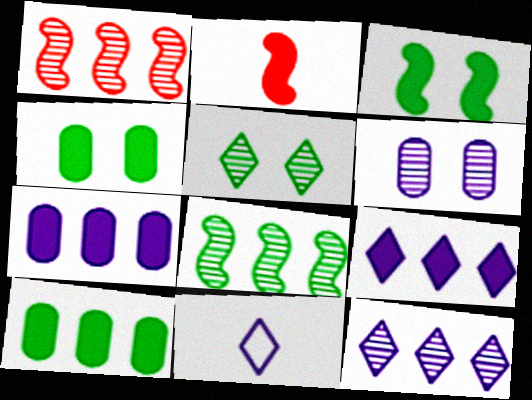[[1, 4, 11], 
[2, 4, 9]]